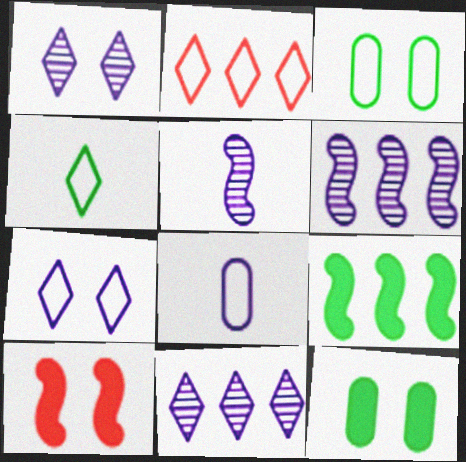[[1, 3, 10], 
[2, 4, 7], 
[2, 5, 12]]